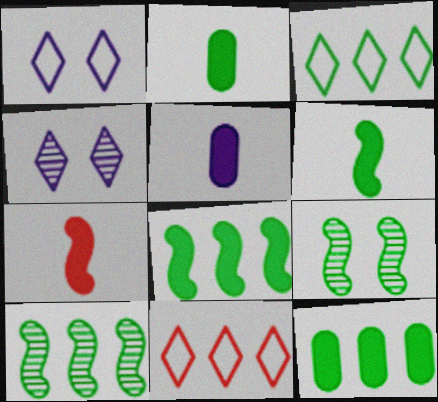[[2, 3, 9], 
[3, 10, 12], 
[5, 9, 11]]